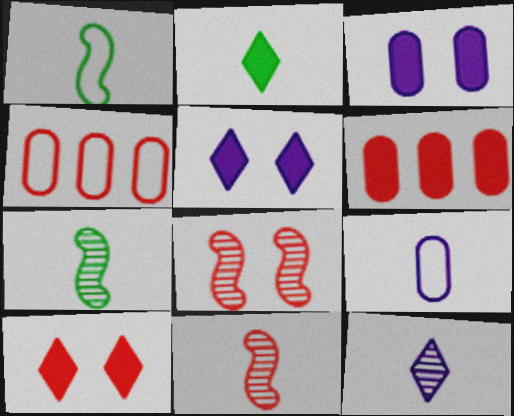[[2, 9, 11], 
[4, 5, 7], 
[4, 10, 11]]